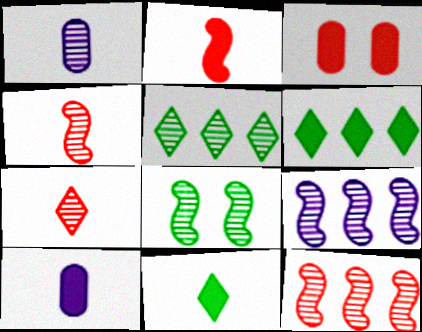[[2, 10, 11], 
[4, 8, 9]]